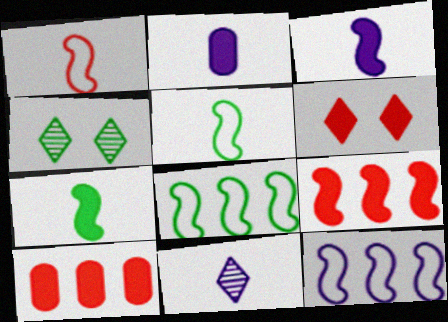[]